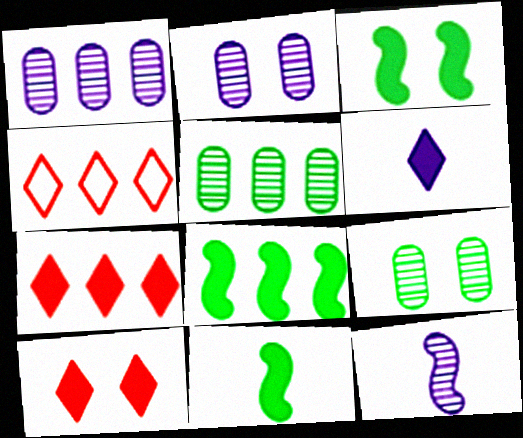[[1, 4, 8], 
[2, 4, 11], 
[3, 8, 11]]